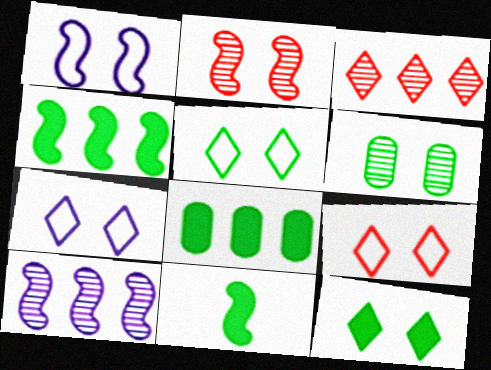[[5, 7, 9], 
[8, 11, 12]]